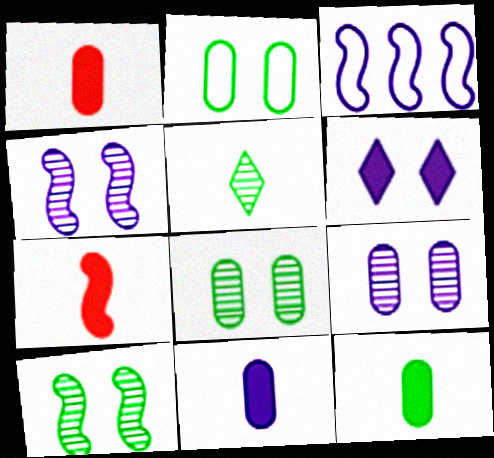[[1, 11, 12], 
[3, 7, 10]]